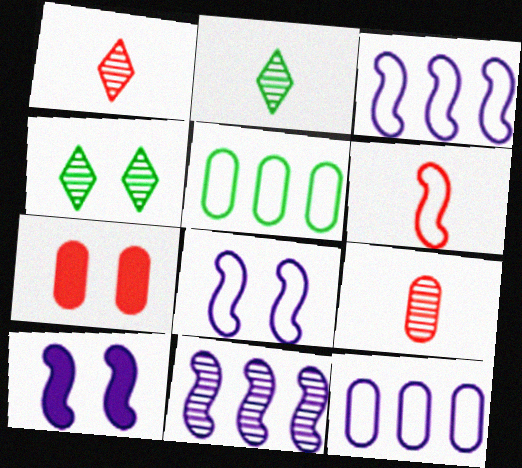[[1, 5, 10], 
[2, 3, 7], 
[4, 7, 8], 
[4, 9, 11]]